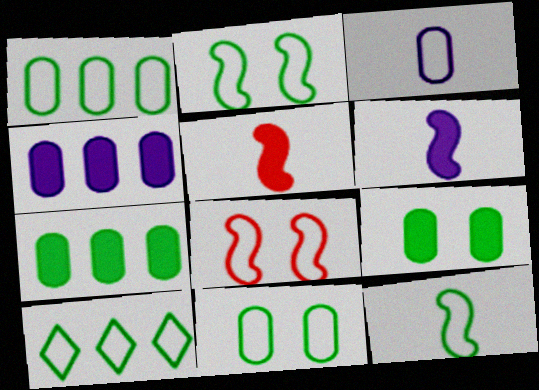[[3, 8, 10], 
[10, 11, 12]]